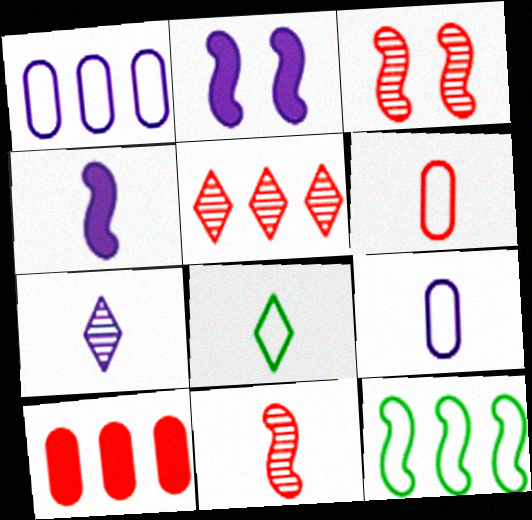[[1, 2, 7], 
[2, 11, 12], 
[3, 4, 12], 
[4, 7, 9]]